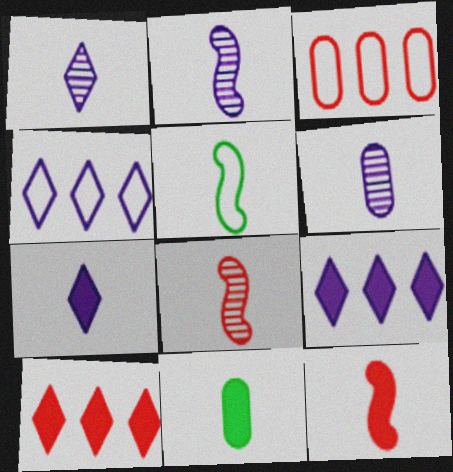[[1, 2, 6], 
[2, 5, 12], 
[7, 11, 12]]